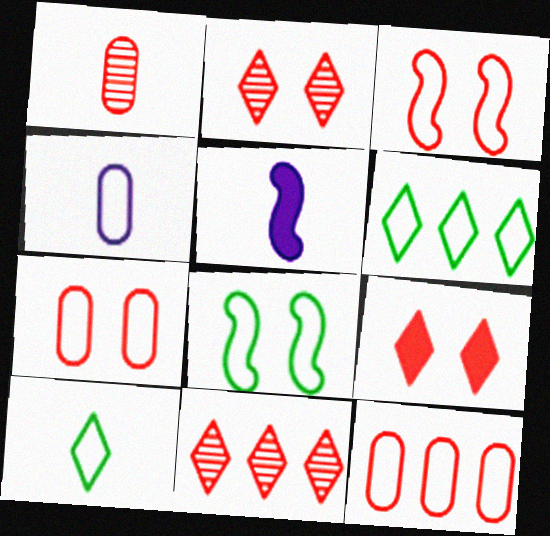[[1, 5, 10], 
[3, 4, 6]]